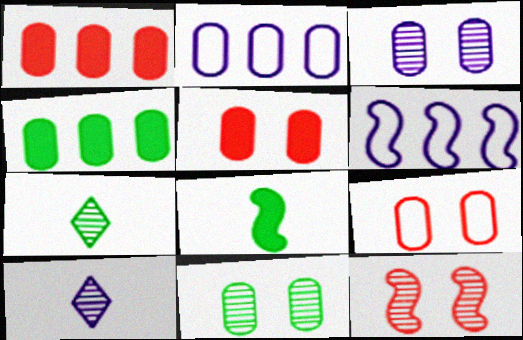[[5, 6, 7], 
[6, 8, 12]]